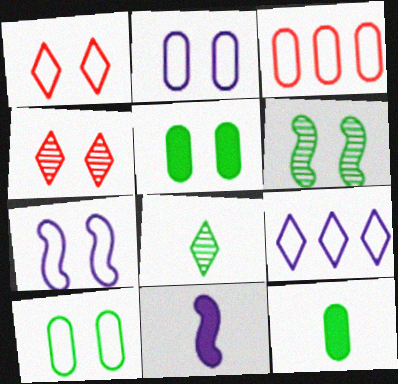[[1, 7, 10], 
[4, 5, 7]]